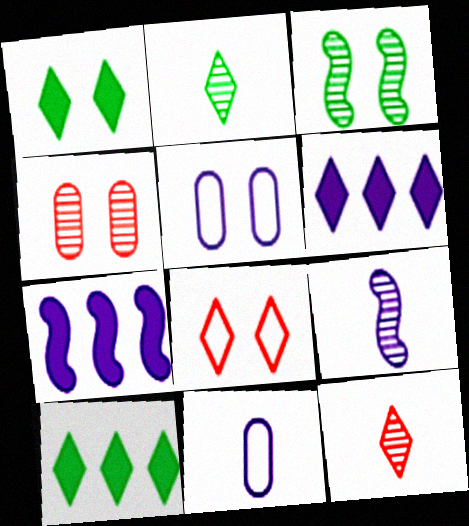[[2, 6, 8], 
[5, 6, 9]]